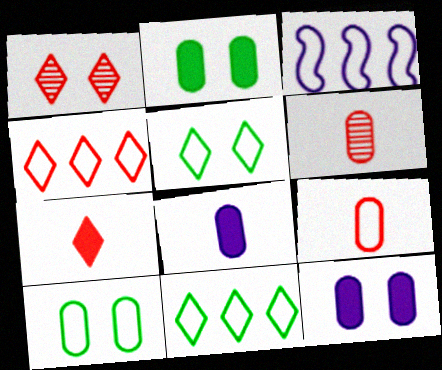[[1, 4, 7], 
[3, 5, 9]]